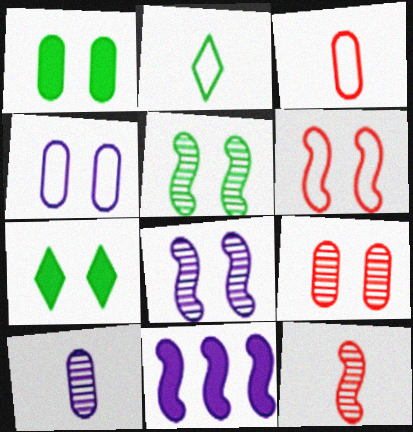[[1, 4, 9], 
[2, 9, 11]]